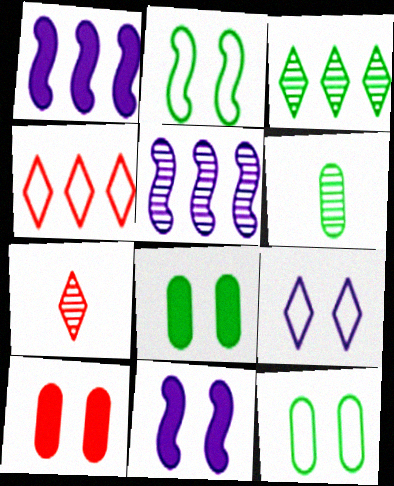[[1, 7, 12], 
[4, 6, 11]]